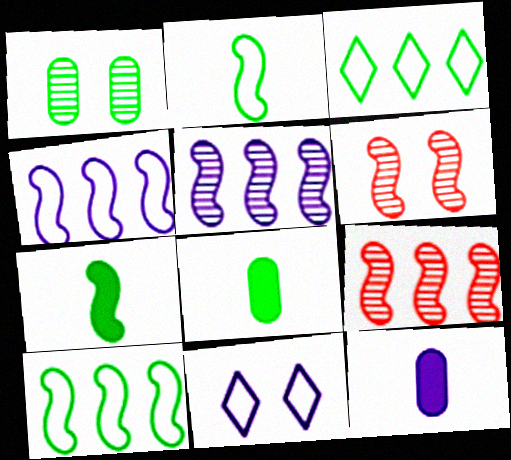[[1, 3, 7], 
[3, 6, 12], 
[4, 6, 7], 
[5, 11, 12], 
[8, 9, 11]]